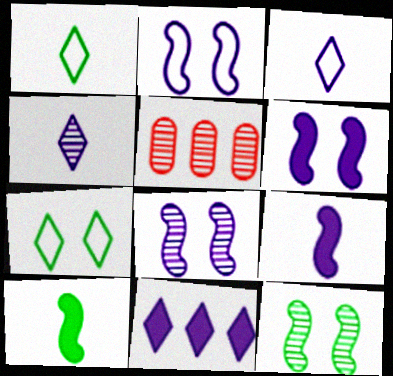[[1, 5, 6], 
[2, 6, 8], 
[4, 5, 12], 
[5, 7, 9]]